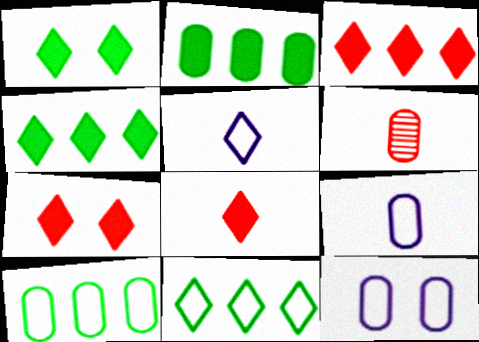[[2, 6, 12], 
[3, 7, 8]]